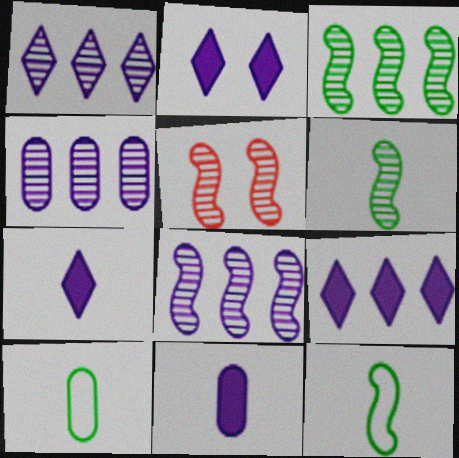[[1, 4, 8], 
[2, 7, 9], 
[5, 6, 8], 
[5, 9, 10]]